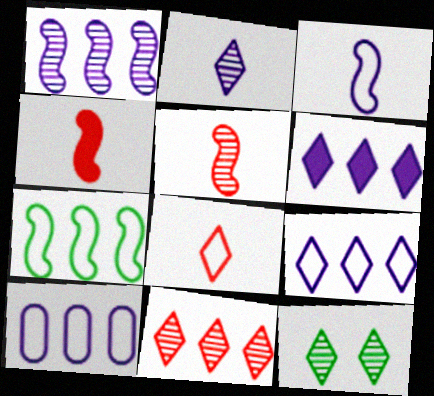[[1, 6, 10], 
[2, 11, 12], 
[4, 10, 12], 
[6, 8, 12]]